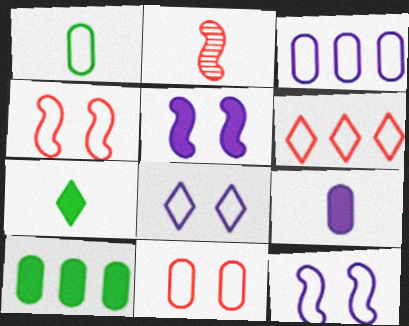[[1, 3, 11], 
[1, 6, 12], 
[2, 8, 10]]